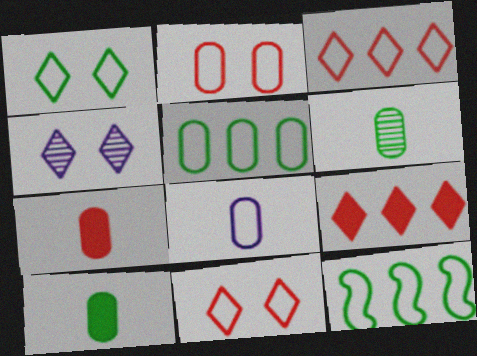[[2, 5, 8], 
[4, 7, 12], 
[6, 7, 8], 
[8, 11, 12]]